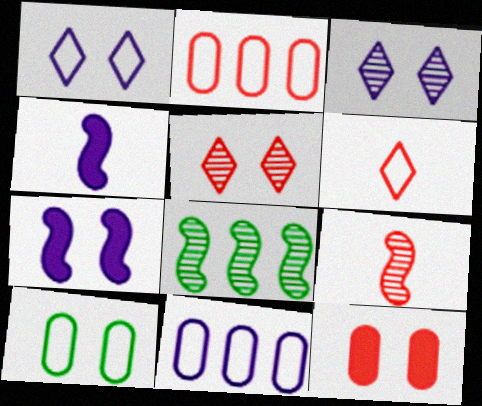[[3, 4, 11], 
[5, 7, 10]]